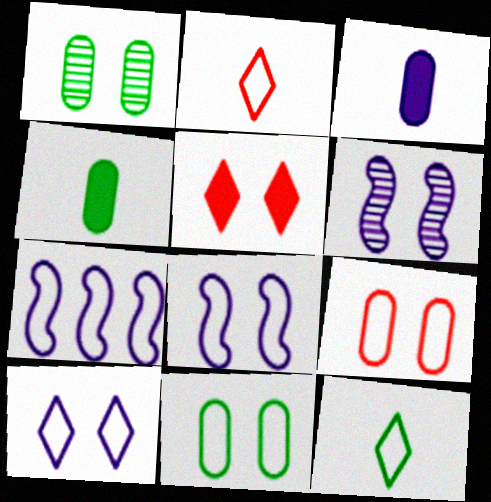[[1, 5, 8], 
[2, 7, 11], 
[5, 6, 11], 
[7, 9, 12]]